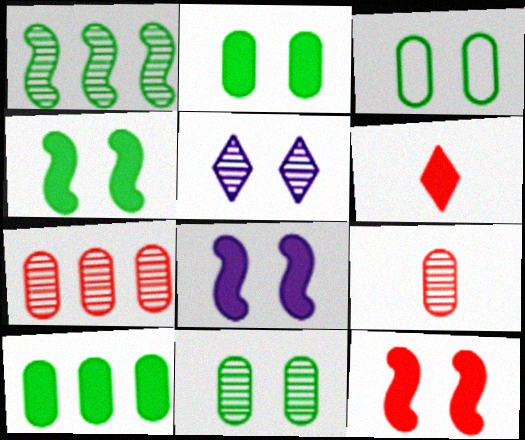[[1, 5, 9], 
[2, 3, 11], 
[3, 5, 12], 
[4, 8, 12], 
[6, 8, 10]]